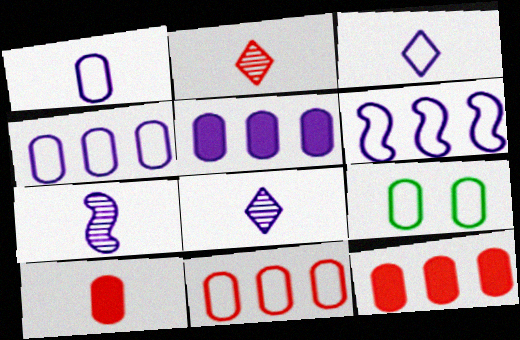[[1, 9, 11]]